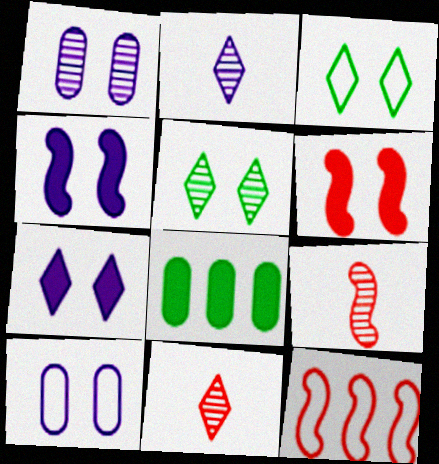[[1, 3, 6], 
[5, 6, 10], 
[6, 9, 12]]